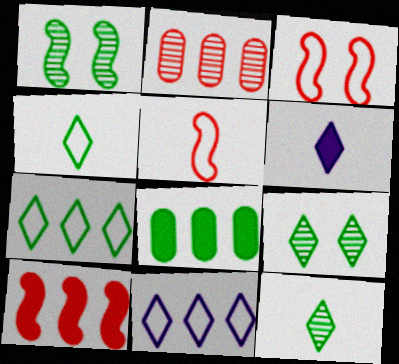[[1, 4, 8]]